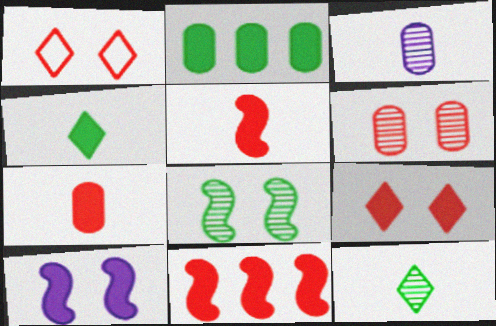[[7, 9, 11]]